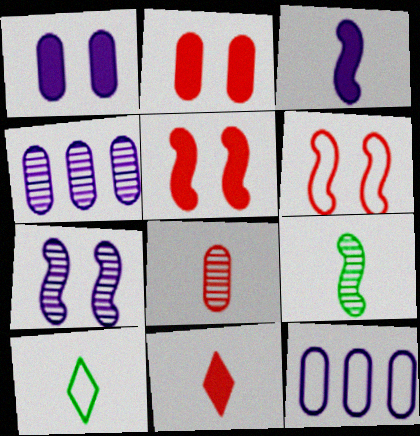[[3, 8, 10], 
[4, 5, 10], 
[6, 10, 12]]